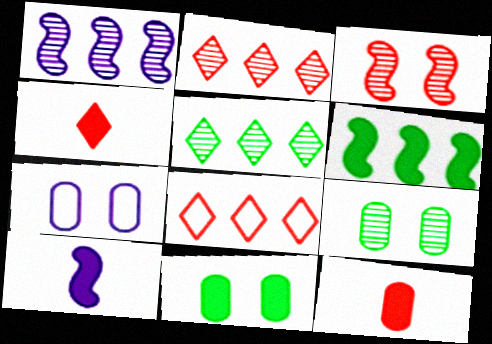[[3, 8, 12], 
[8, 9, 10]]